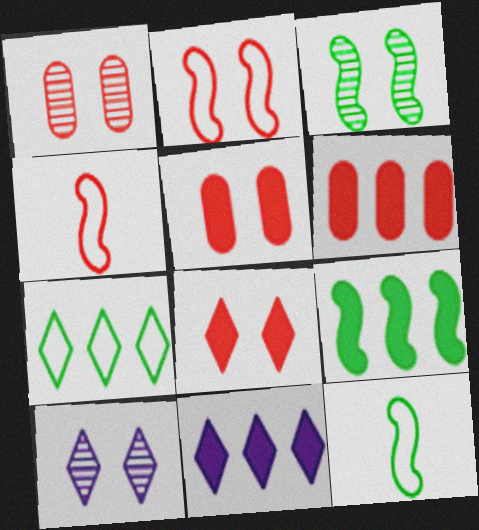[[1, 2, 8], 
[1, 3, 10], 
[1, 11, 12], 
[3, 9, 12], 
[6, 9, 11], 
[6, 10, 12]]